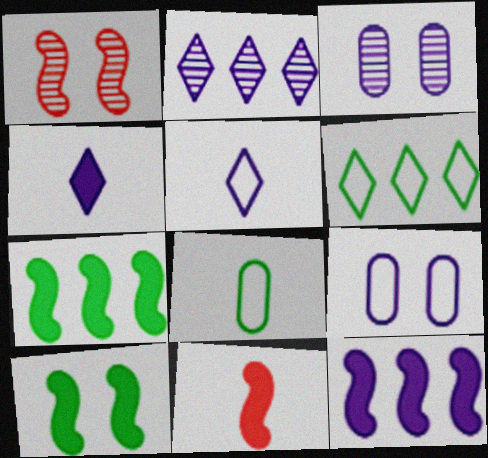[[3, 5, 12], 
[3, 6, 11], 
[10, 11, 12]]